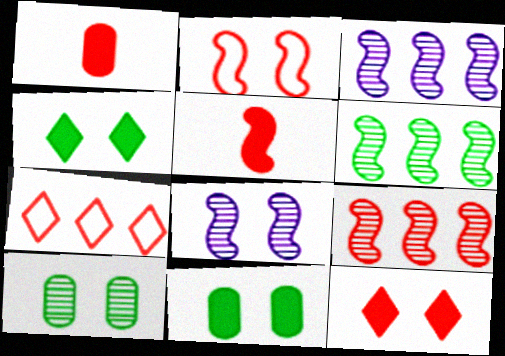[[2, 5, 9], 
[3, 6, 9]]